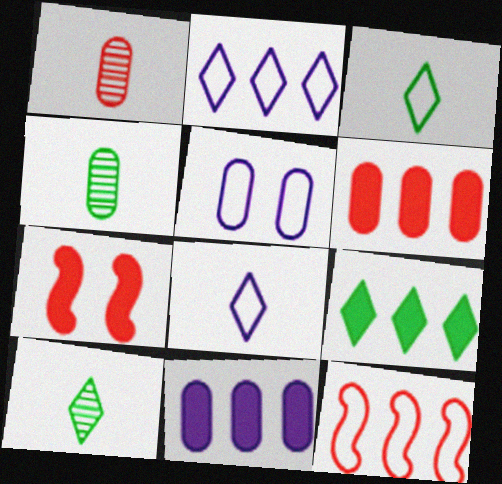[[2, 4, 7], 
[3, 5, 12], 
[4, 5, 6]]